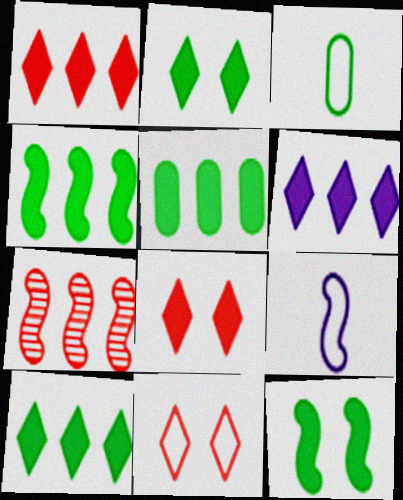[[1, 6, 10], 
[4, 5, 10], 
[7, 9, 12]]